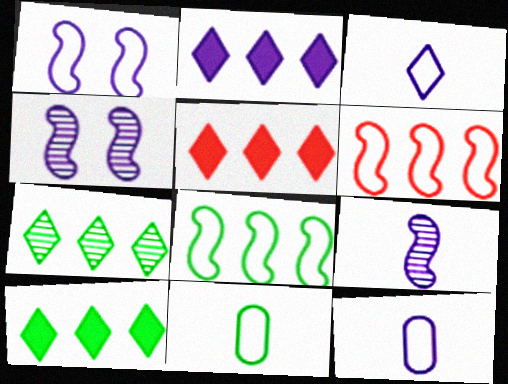[[2, 4, 12], 
[2, 5, 10], 
[4, 5, 11]]